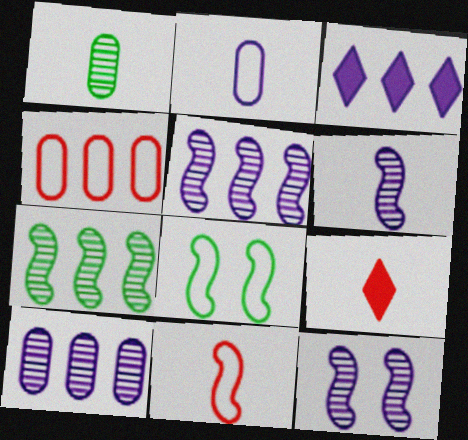[[2, 3, 12], 
[3, 4, 7], 
[5, 6, 12], 
[8, 9, 10]]